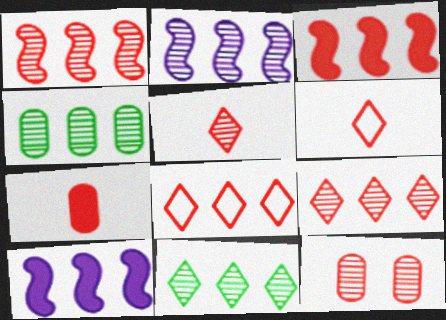[[1, 5, 12], 
[2, 4, 9], 
[3, 6, 12], 
[4, 8, 10]]